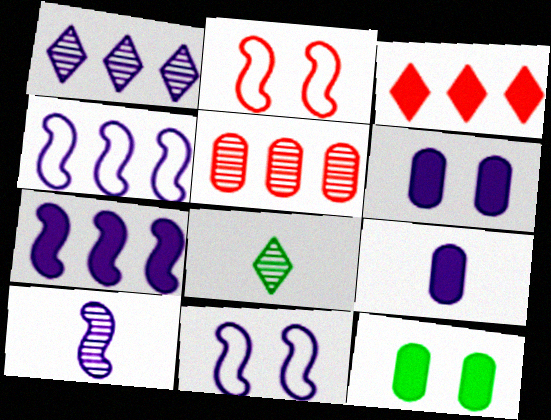[[1, 9, 11], 
[7, 10, 11]]